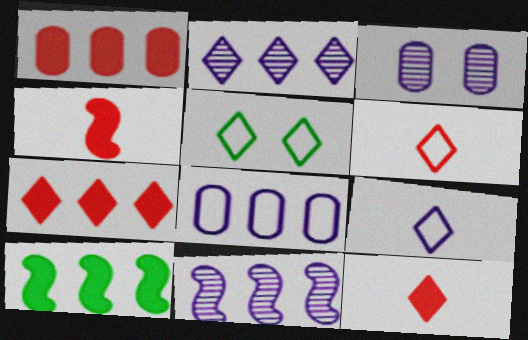[[2, 5, 12], 
[3, 6, 10]]